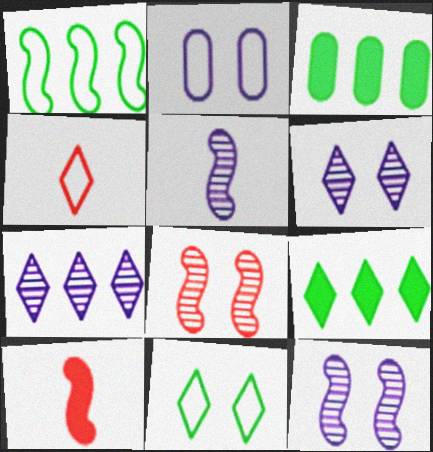[[1, 2, 4], 
[1, 10, 12], 
[3, 4, 12], 
[4, 6, 9]]